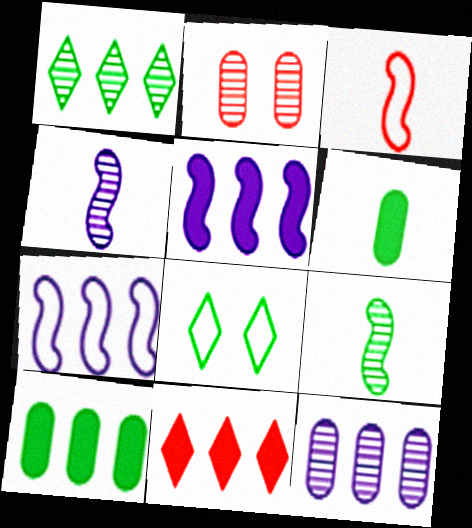[[1, 2, 4], 
[2, 3, 11], 
[5, 10, 11], 
[8, 9, 10]]